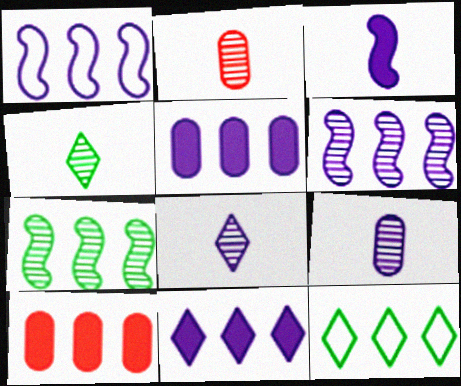[[6, 10, 12]]